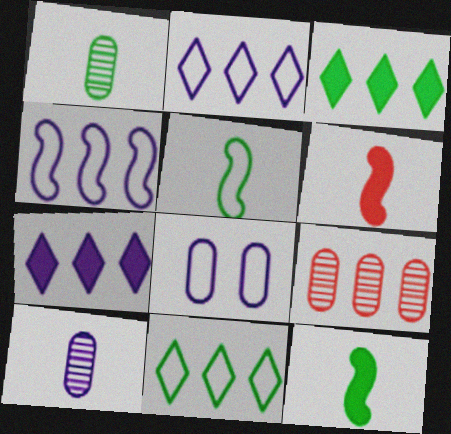[[3, 4, 9]]